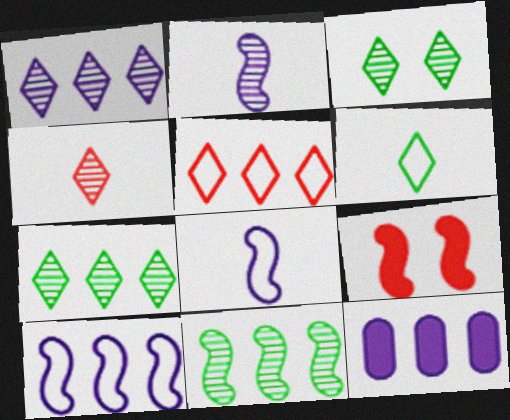[[1, 3, 4], 
[1, 10, 12], 
[5, 11, 12], 
[8, 9, 11]]